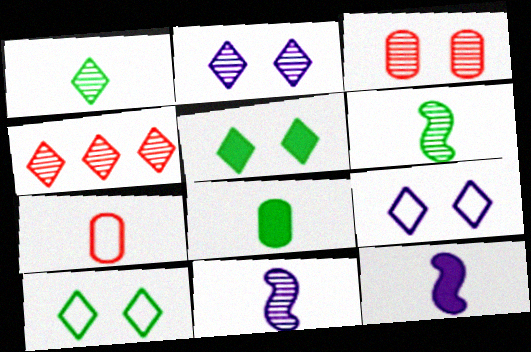[[1, 2, 4], 
[1, 7, 12]]